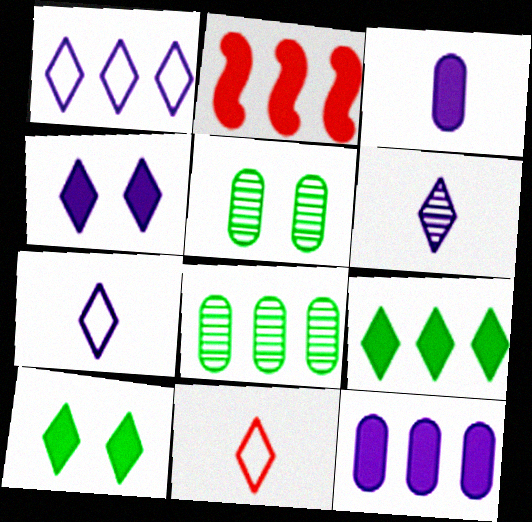[[1, 2, 8], 
[1, 4, 6], 
[2, 3, 10], 
[2, 5, 7], 
[2, 9, 12]]